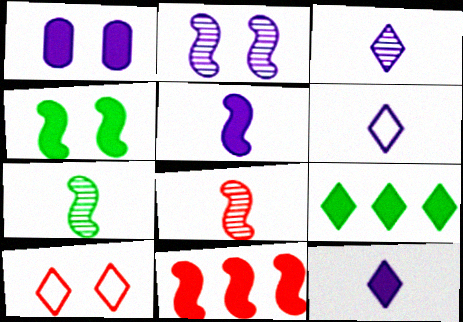[[3, 6, 12], 
[3, 9, 10], 
[4, 5, 11]]